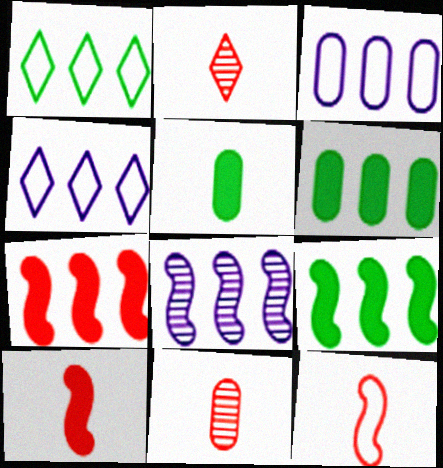[]